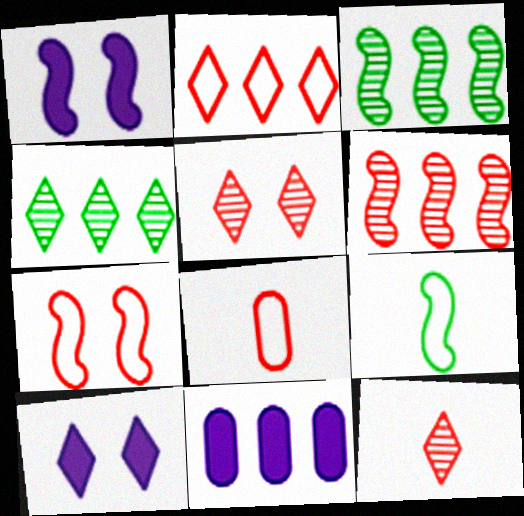[[1, 4, 8], 
[1, 6, 9], 
[2, 3, 11], 
[2, 7, 8], 
[3, 8, 10], 
[5, 9, 11]]